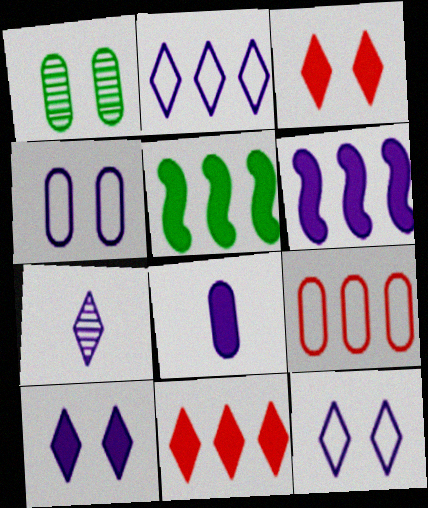[[1, 8, 9], 
[2, 7, 10], 
[3, 5, 8], 
[4, 6, 7], 
[6, 8, 10]]